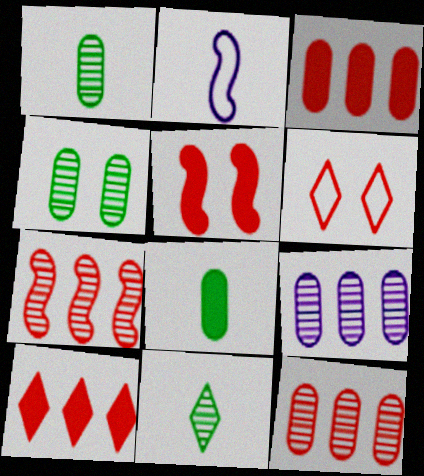[[2, 4, 10]]